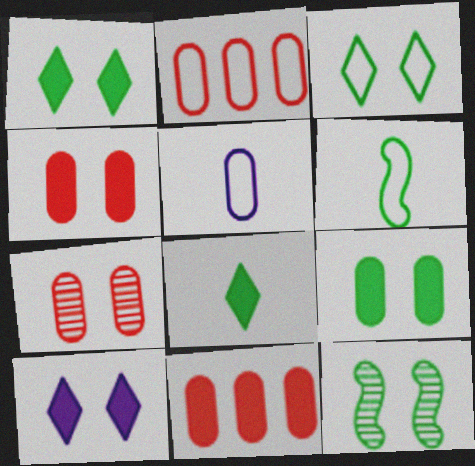[[3, 9, 12]]